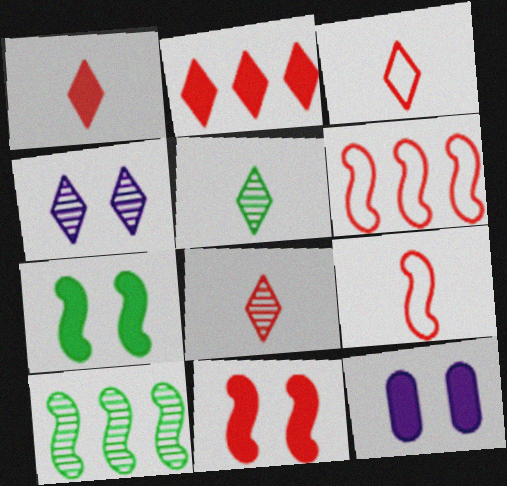[[1, 3, 8], 
[3, 10, 12], 
[5, 6, 12]]